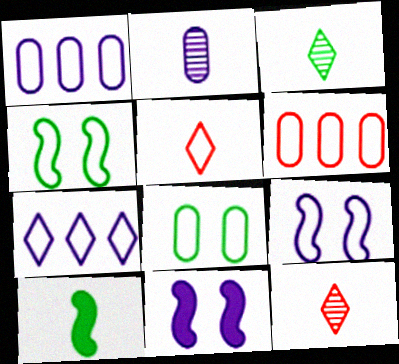[[1, 4, 5], 
[2, 5, 10], 
[2, 7, 11], 
[3, 6, 11]]